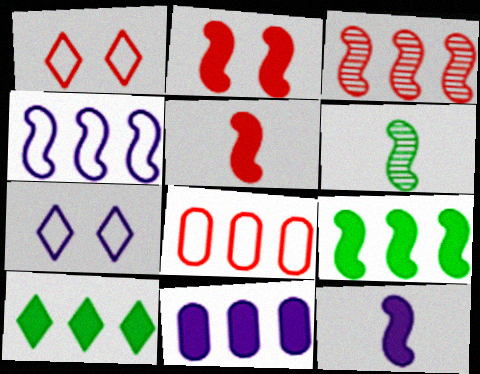[[1, 6, 11], 
[2, 4, 6], 
[2, 9, 12], 
[3, 4, 9]]